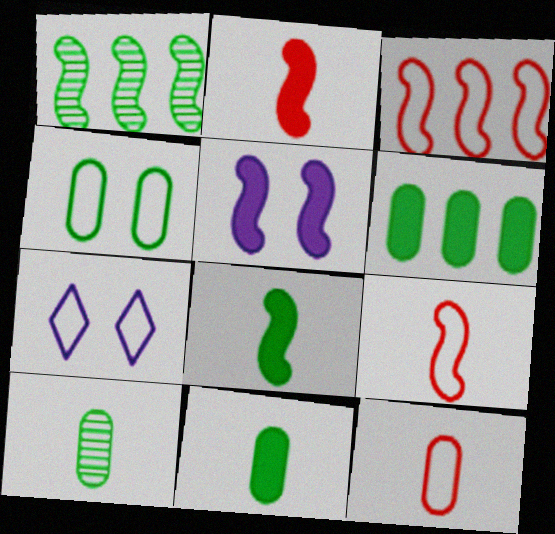[[1, 5, 9], 
[4, 6, 10]]